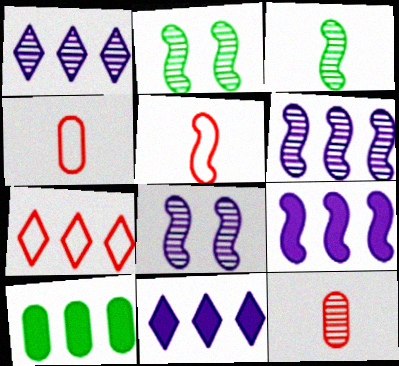[[1, 2, 12], 
[2, 4, 11], 
[2, 5, 9], 
[6, 7, 10]]